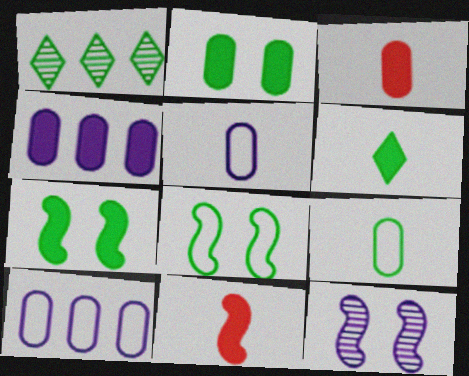[[1, 7, 9], 
[2, 3, 4]]